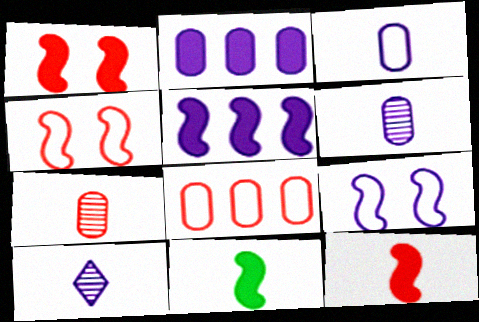[[1, 5, 11], 
[2, 9, 10]]